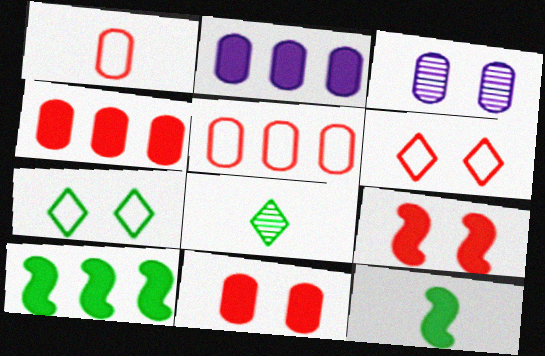[[3, 7, 9]]